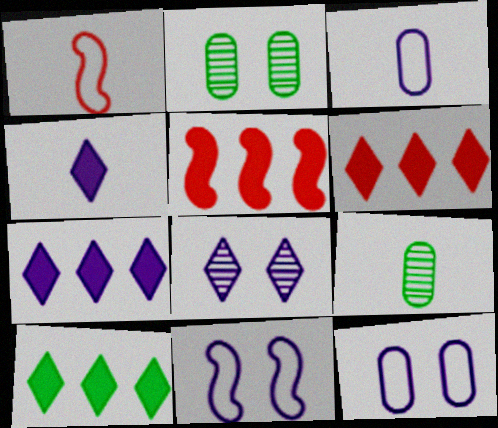[[1, 2, 7], 
[1, 4, 9], 
[6, 7, 10], 
[6, 9, 11]]